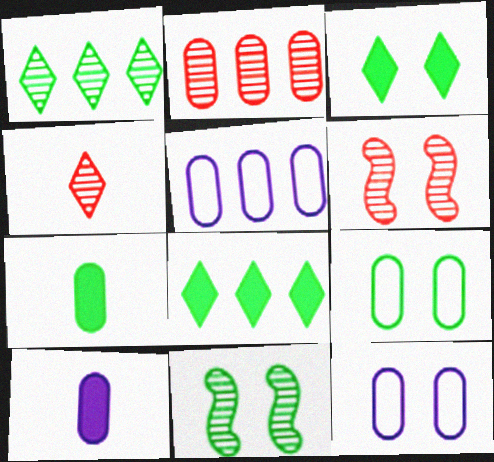[[2, 4, 6], 
[2, 7, 12], 
[2, 9, 10], 
[3, 6, 12], 
[3, 9, 11]]